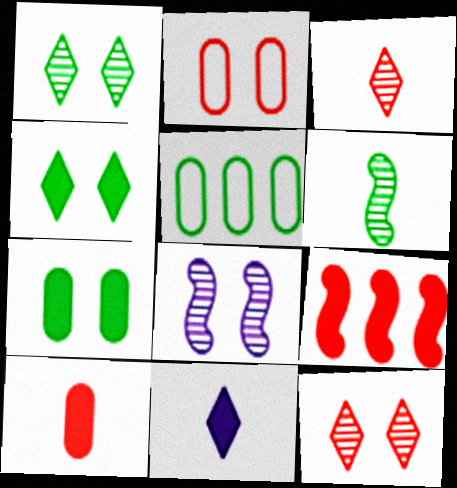[[2, 3, 9], 
[2, 4, 8], 
[4, 5, 6], 
[7, 9, 11]]